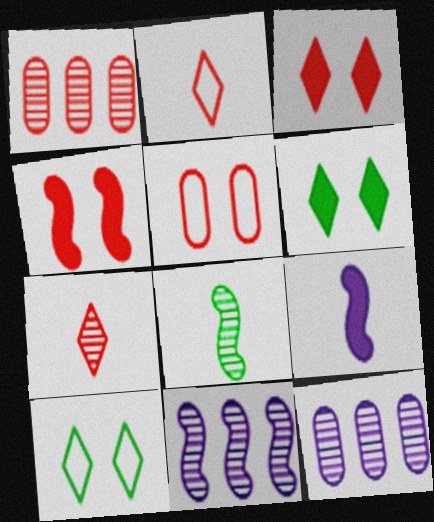[[1, 2, 4], 
[1, 9, 10]]